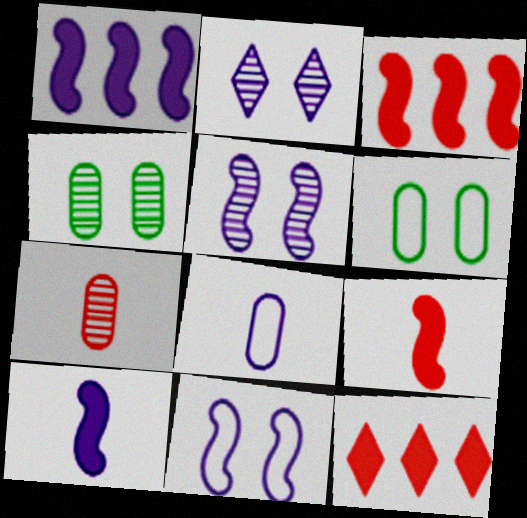[[1, 2, 8]]